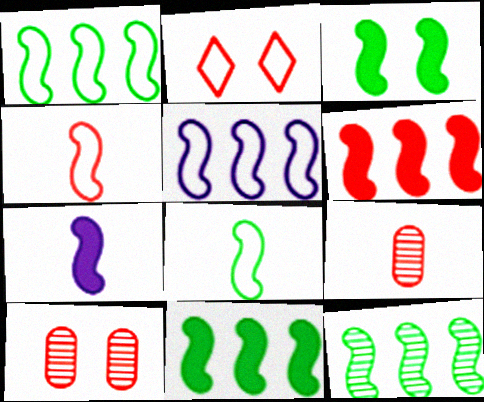[[1, 11, 12], 
[2, 6, 9], 
[3, 6, 7], 
[3, 8, 12], 
[5, 6, 12]]